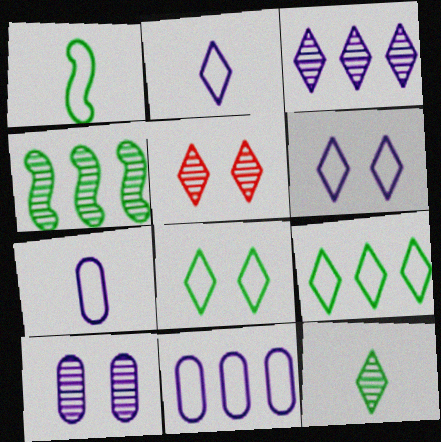[[3, 5, 12]]